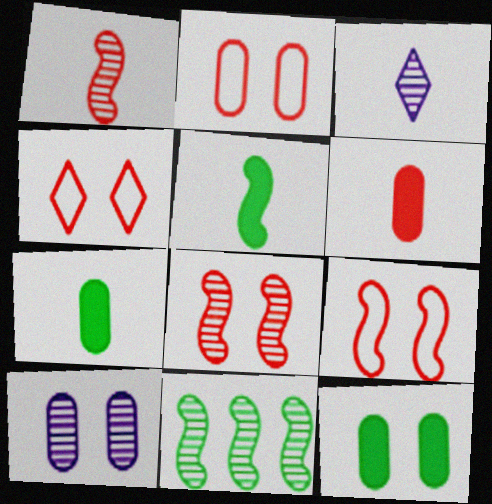[[2, 4, 9], 
[2, 10, 12]]